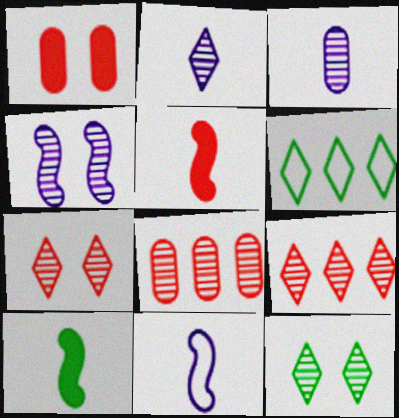[[2, 9, 12]]